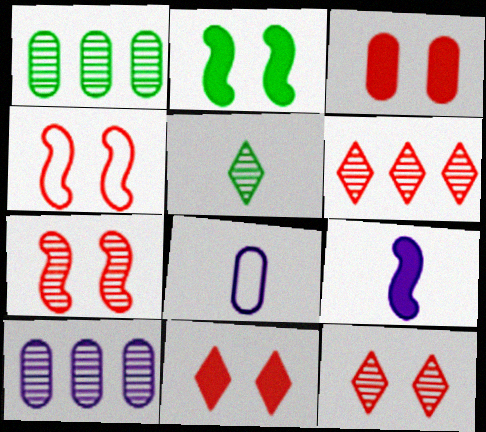[[1, 3, 8], 
[2, 6, 8], 
[3, 4, 12], 
[5, 7, 10]]